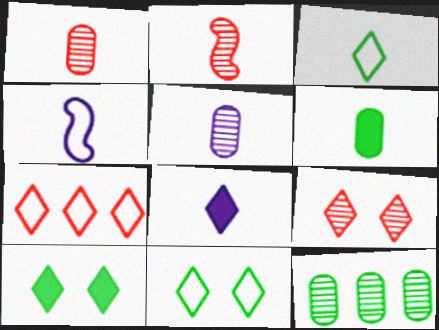[[4, 5, 8]]